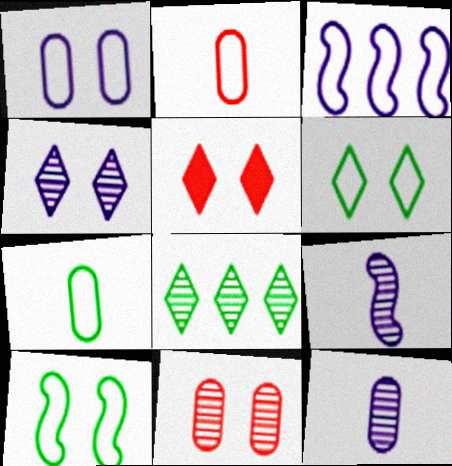[[2, 3, 6], 
[4, 5, 6], 
[8, 9, 11]]